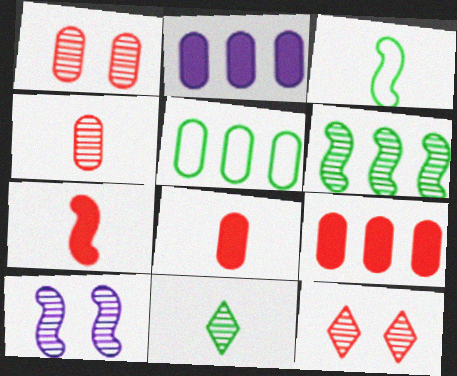[[2, 3, 12]]